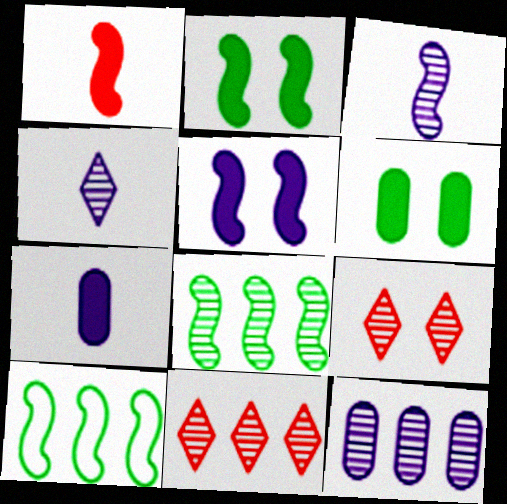[[7, 9, 10], 
[8, 11, 12]]